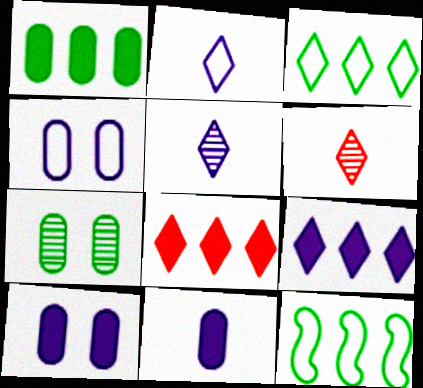[[6, 10, 12]]